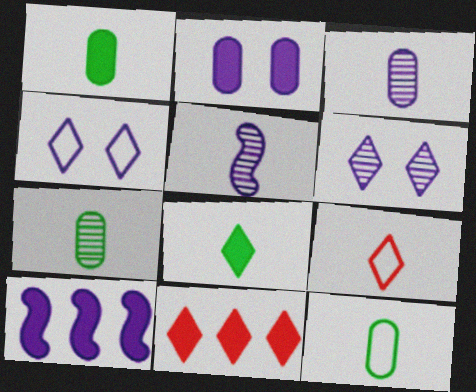[[1, 5, 9], 
[1, 7, 12], 
[3, 4, 10]]